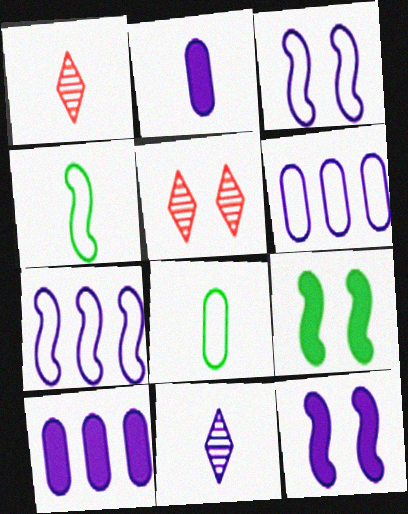[[1, 2, 4], 
[1, 6, 9], 
[3, 10, 11], 
[4, 5, 10], 
[6, 11, 12]]